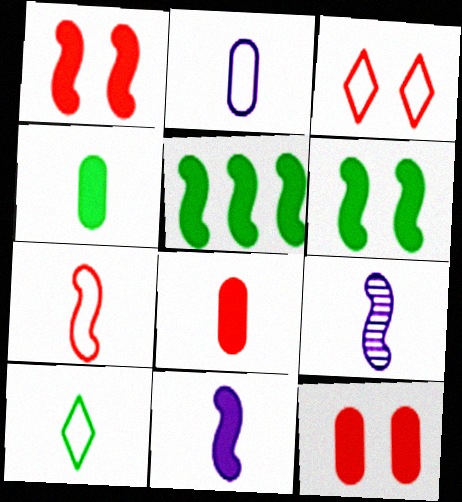[[1, 5, 11], 
[2, 7, 10], 
[8, 9, 10]]